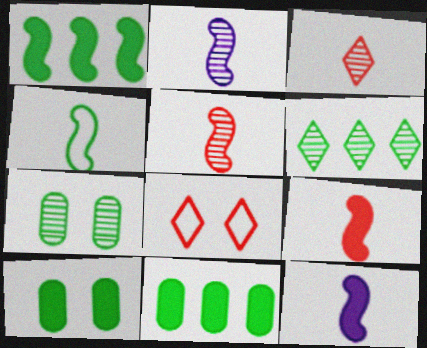[[2, 4, 9], 
[2, 8, 11], 
[4, 5, 12], 
[4, 6, 10]]